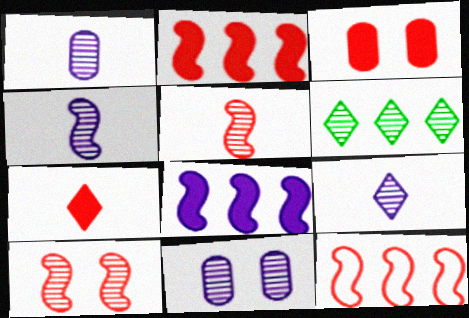[[1, 4, 9], 
[1, 6, 10], 
[2, 3, 7], 
[5, 6, 11]]